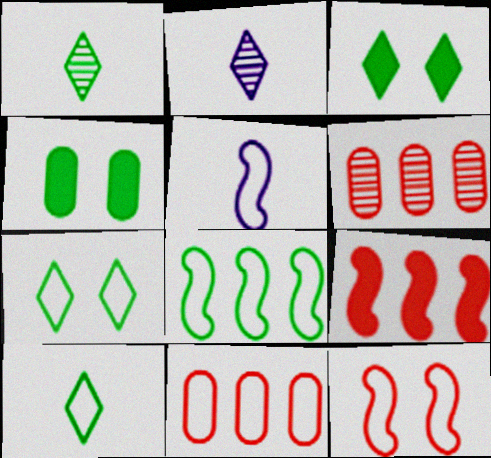[[1, 4, 8], 
[3, 5, 6], 
[5, 7, 11], 
[5, 8, 12]]